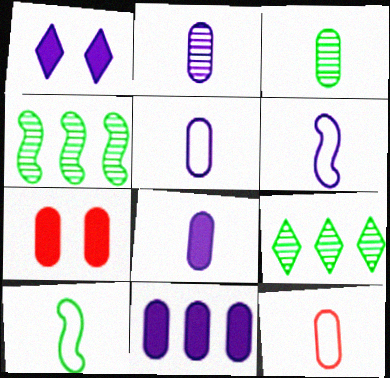[[1, 4, 12], 
[2, 5, 8], 
[3, 8, 12], 
[6, 7, 9]]